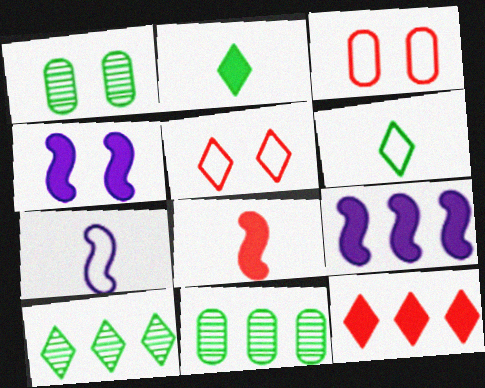[[1, 4, 5], 
[1, 7, 12]]